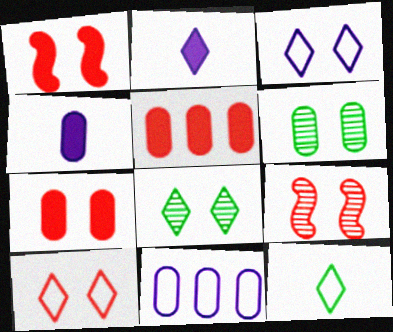[[1, 3, 6], 
[7, 9, 10]]